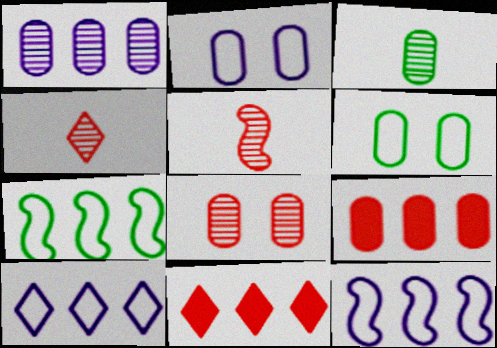[[1, 3, 8], 
[1, 7, 11], 
[2, 3, 9]]